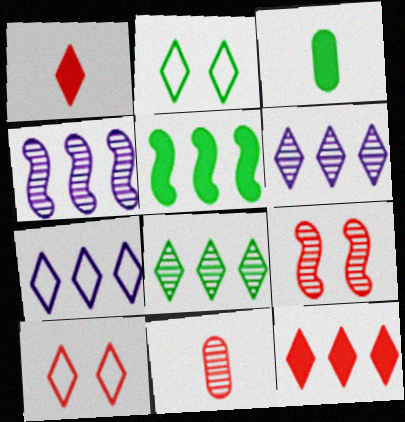[[1, 2, 6], 
[3, 4, 10], 
[3, 7, 9], 
[7, 8, 12]]